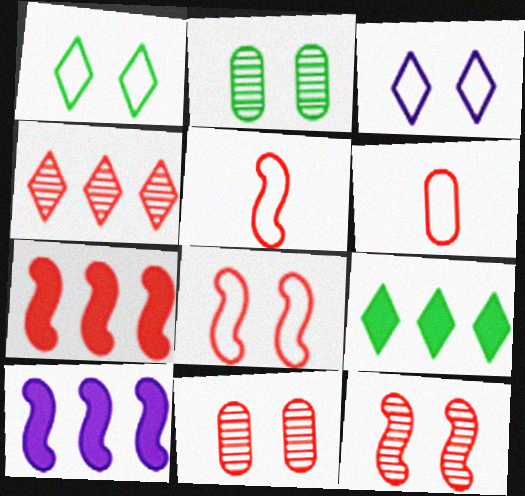[[5, 7, 12]]